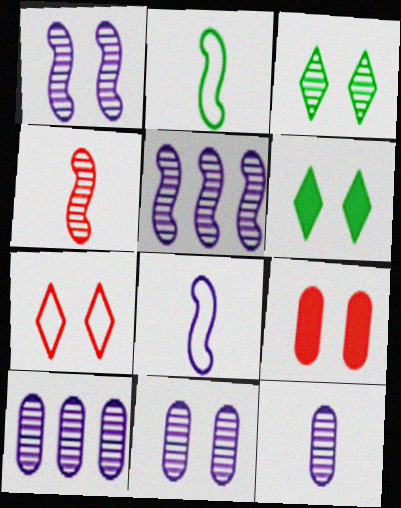[[3, 4, 10], 
[10, 11, 12]]